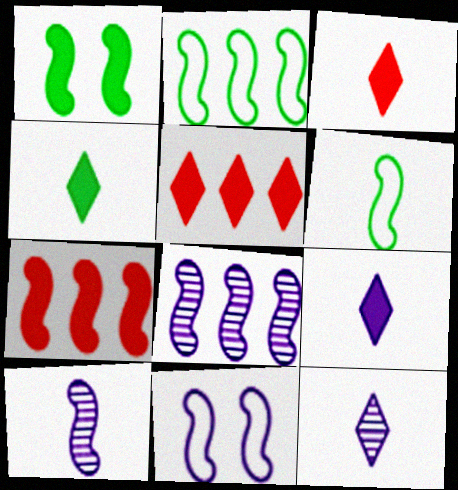[[2, 7, 8], 
[3, 4, 9]]